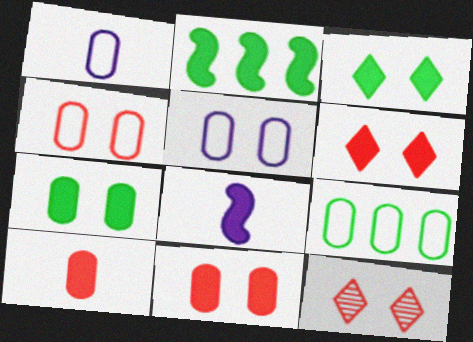[[1, 2, 12], 
[1, 4, 9], 
[8, 9, 12]]